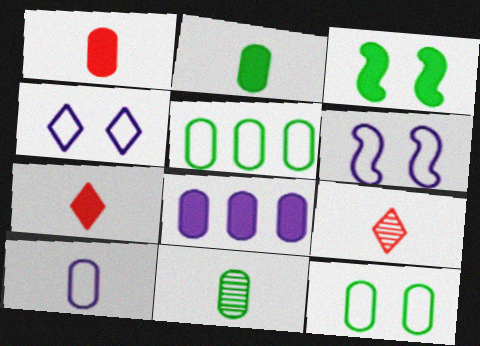[[1, 10, 11], 
[3, 7, 8]]